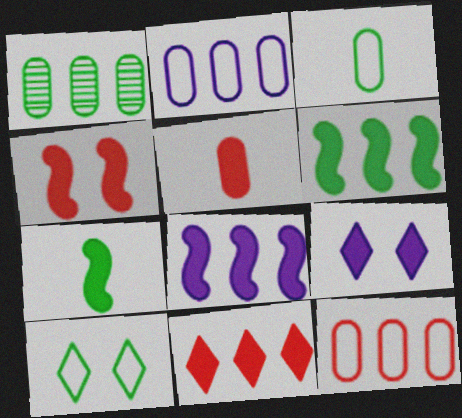[[1, 7, 10], 
[4, 5, 11], 
[4, 7, 8], 
[5, 6, 9]]